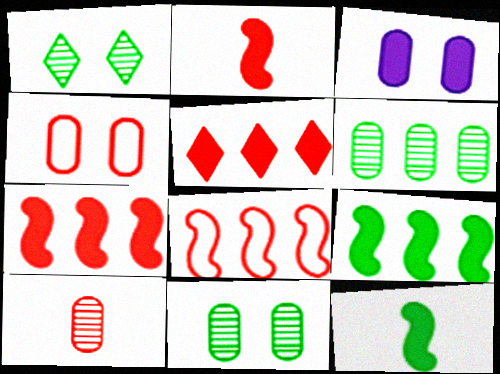[[3, 4, 11], 
[3, 5, 12]]